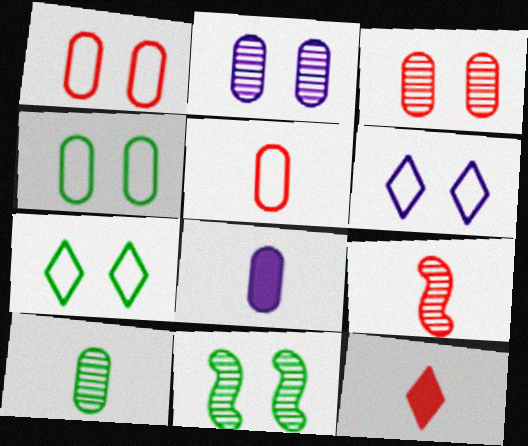[[5, 8, 10], 
[5, 9, 12]]